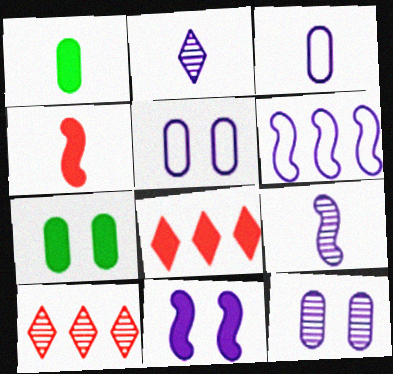[[1, 8, 11], 
[6, 9, 11]]